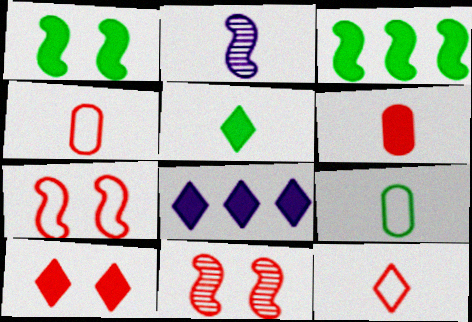[[1, 6, 8], 
[2, 3, 7], 
[2, 4, 5], 
[5, 8, 10], 
[8, 9, 11]]